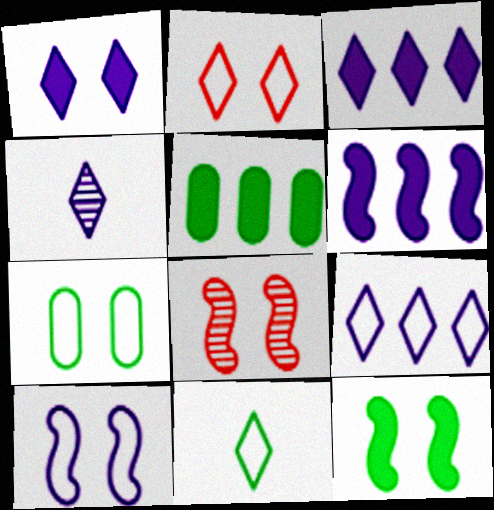[[1, 4, 9], 
[1, 7, 8], 
[2, 7, 10], 
[2, 9, 11], 
[8, 10, 12]]